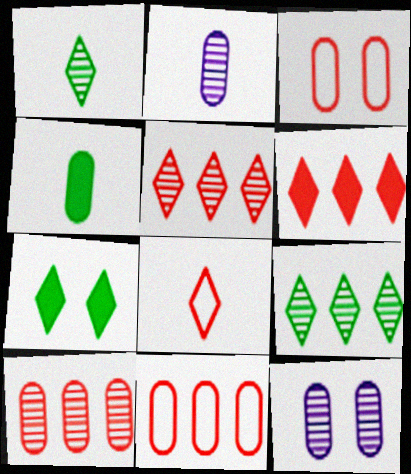[[4, 11, 12]]